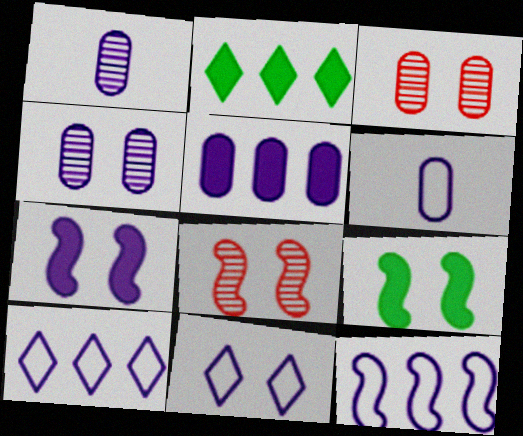[[1, 7, 10], 
[2, 6, 8], 
[3, 9, 11], 
[4, 5, 6], 
[4, 7, 11], 
[6, 11, 12]]